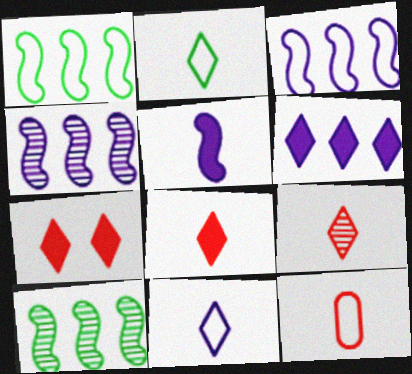[]